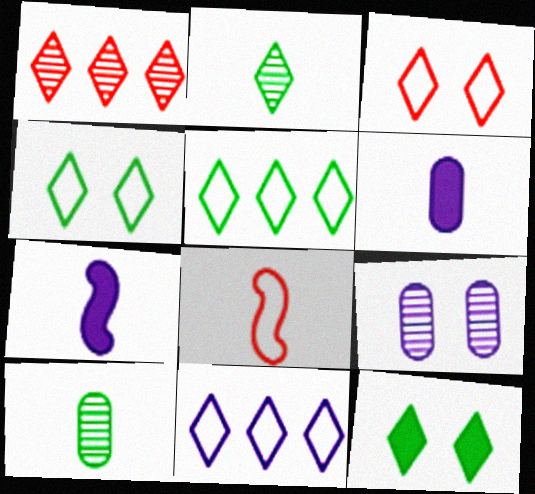[[2, 5, 12], 
[2, 6, 8], 
[7, 9, 11]]